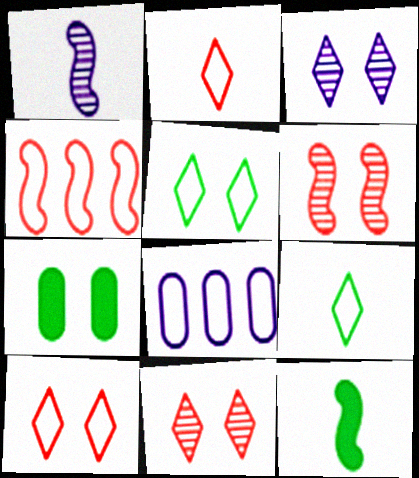[[8, 11, 12]]